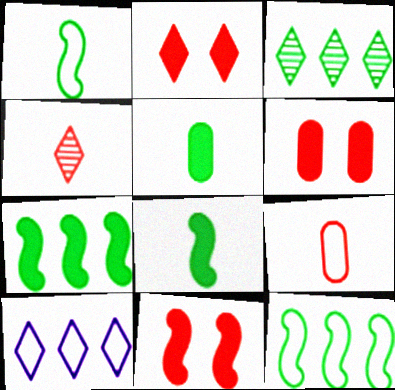[[2, 6, 11]]